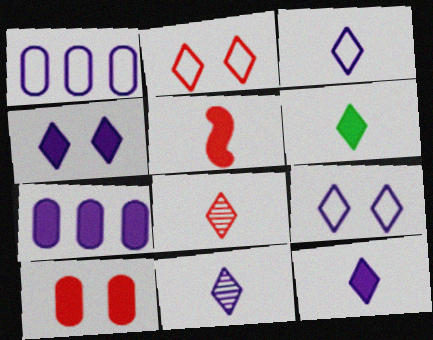[[3, 6, 8], 
[3, 11, 12]]